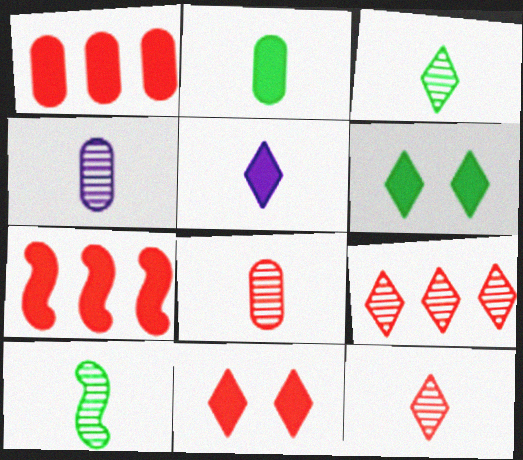[[4, 10, 12]]